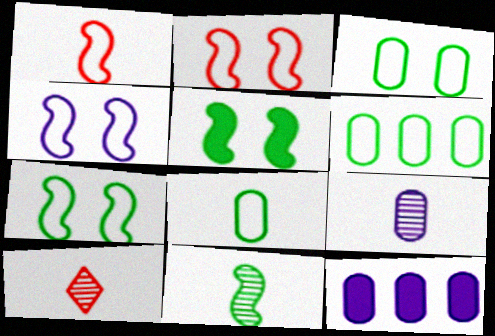[[2, 4, 7], 
[3, 6, 8], 
[7, 10, 12], 
[9, 10, 11]]